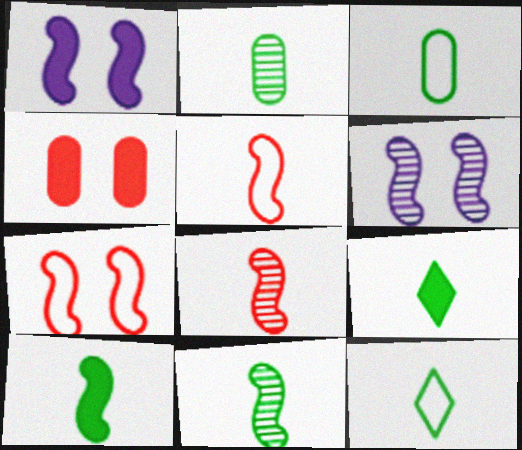[[2, 10, 12], 
[3, 9, 11]]